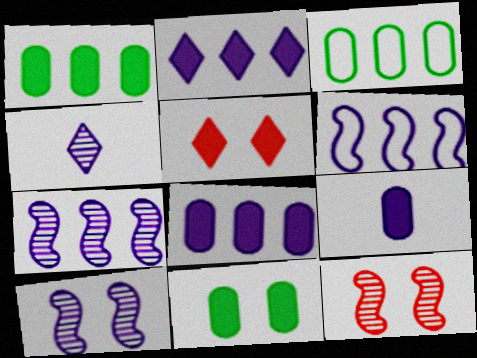[]